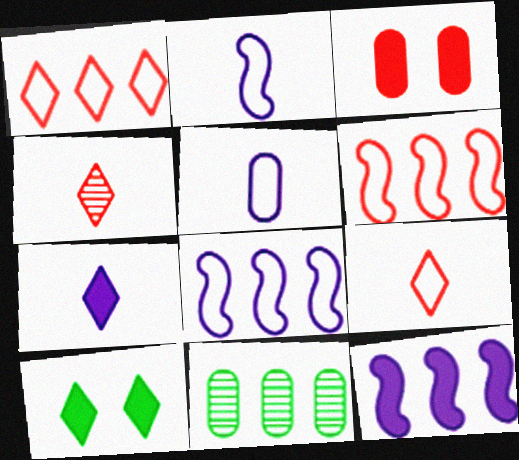[[1, 11, 12], 
[3, 4, 6], 
[3, 5, 11]]